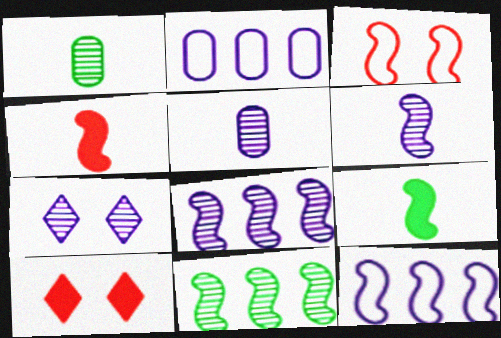[[1, 10, 12], 
[3, 8, 9], 
[5, 7, 8]]